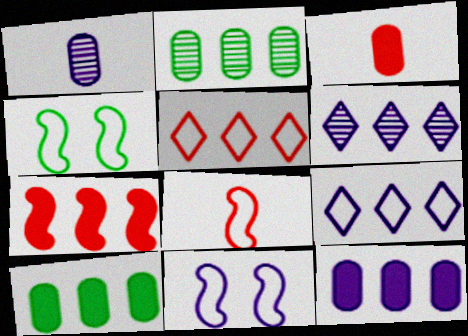[[2, 7, 9], 
[3, 4, 6]]